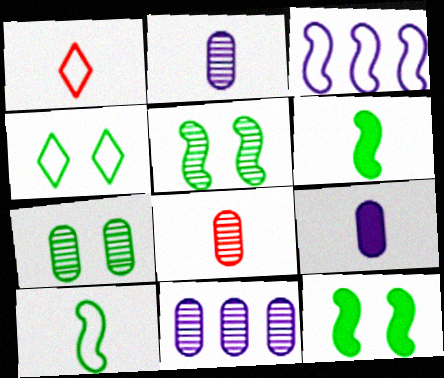[[1, 2, 6], 
[1, 11, 12], 
[4, 7, 12], 
[7, 8, 11]]